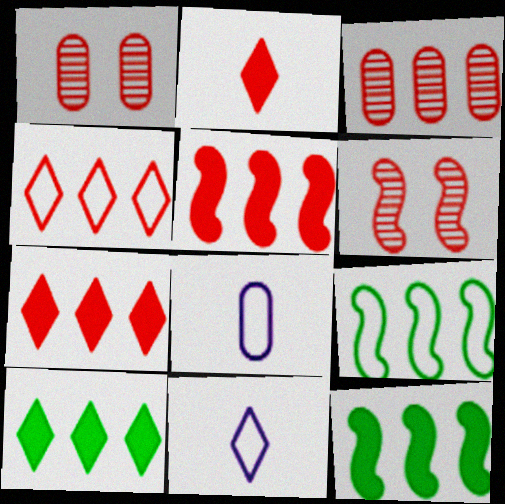[[1, 11, 12], 
[3, 4, 5], 
[6, 8, 10]]